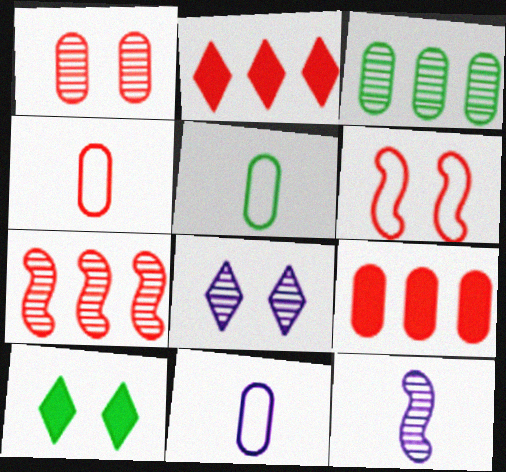[[1, 4, 9], 
[4, 5, 11], 
[7, 10, 11]]